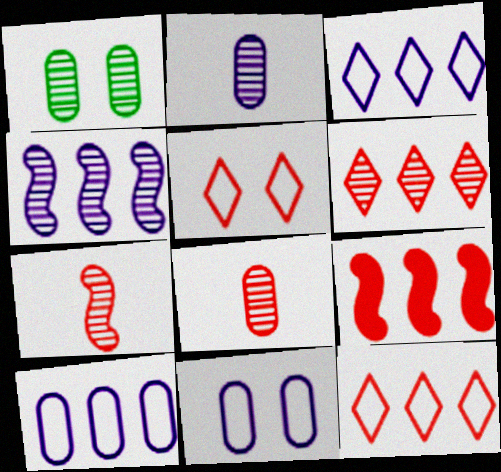[[5, 8, 9]]